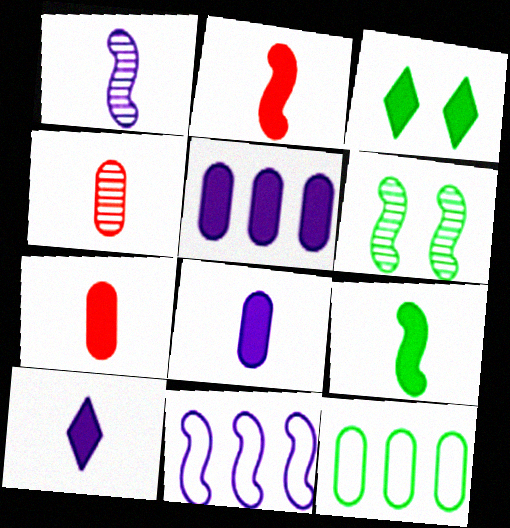[[2, 3, 5], 
[2, 6, 11], 
[3, 4, 11], 
[7, 9, 10]]